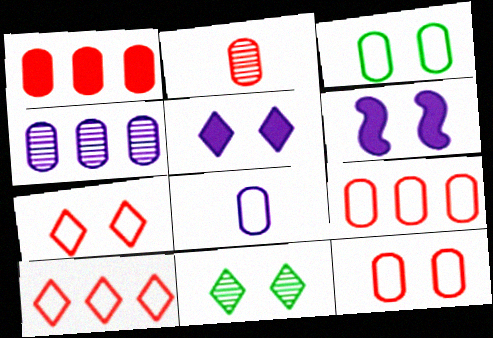[[1, 2, 12], 
[3, 8, 9], 
[5, 7, 11], 
[6, 11, 12]]